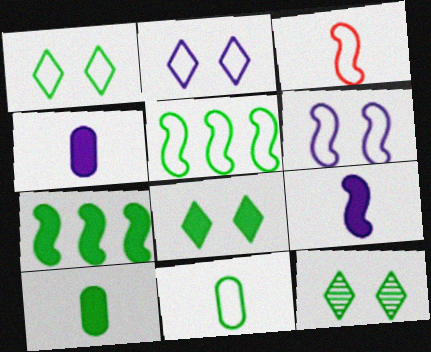[[1, 5, 11], 
[1, 8, 12], 
[3, 5, 6], 
[5, 10, 12], 
[7, 8, 10], 
[7, 11, 12]]